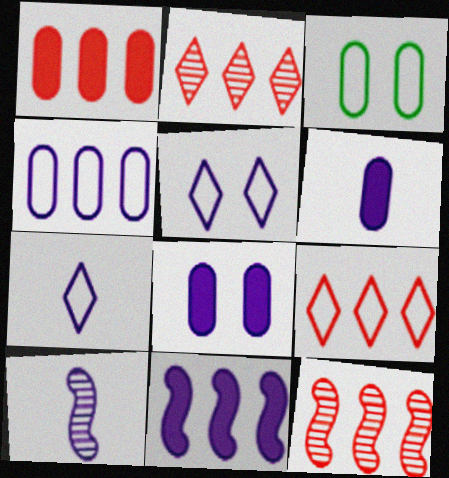[[1, 9, 12], 
[6, 7, 10]]